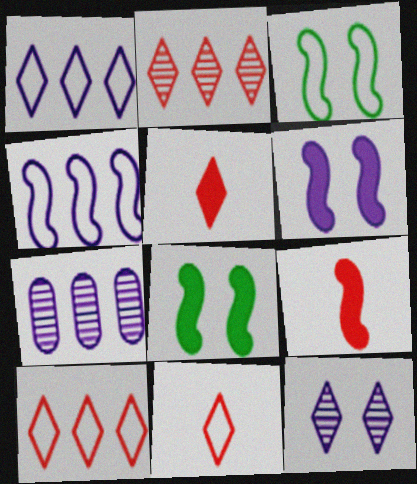[[3, 5, 7], 
[7, 8, 11]]